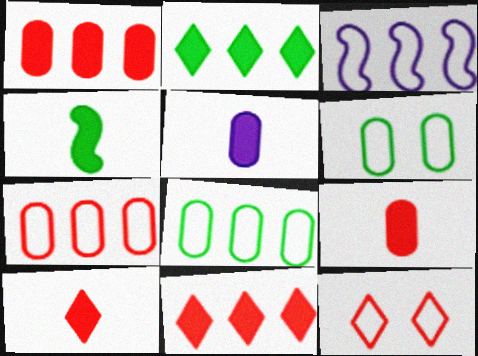[[4, 5, 10]]